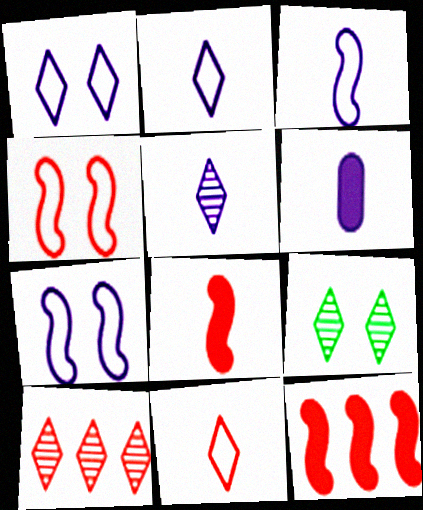[[3, 5, 6], 
[5, 9, 10]]